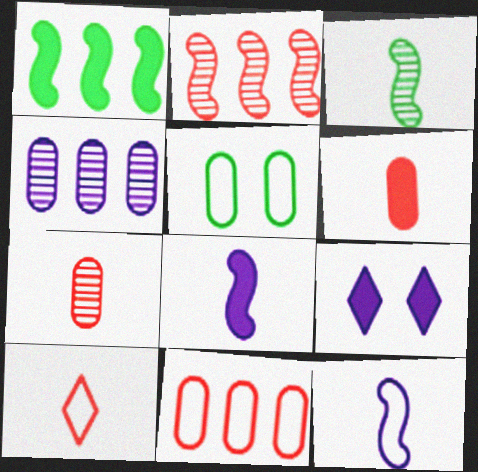[[1, 6, 9], 
[3, 9, 11], 
[4, 5, 6], 
[4, 9, 12]]